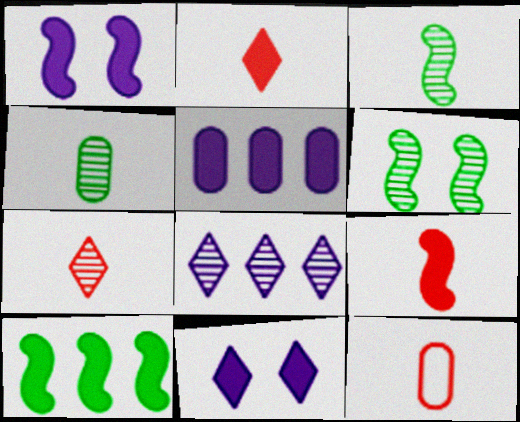[[1, 9, 10], 
[7, 9, 12]]